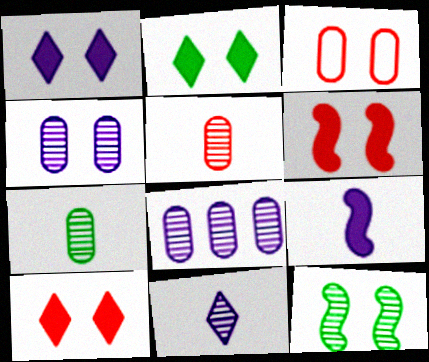[[1, 2, 10], 
[1, 3, 12]]